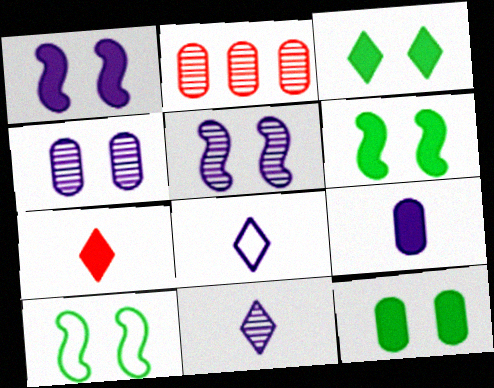[[2, 6, 8], 
[3, 6, 12]]